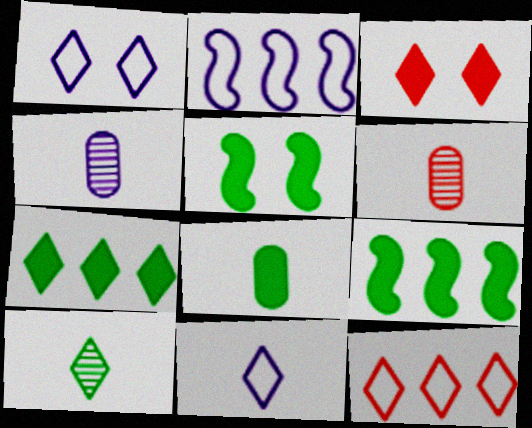[[1, 6, 9], 
[4, 5, 12], 
[5, 7, 8]]